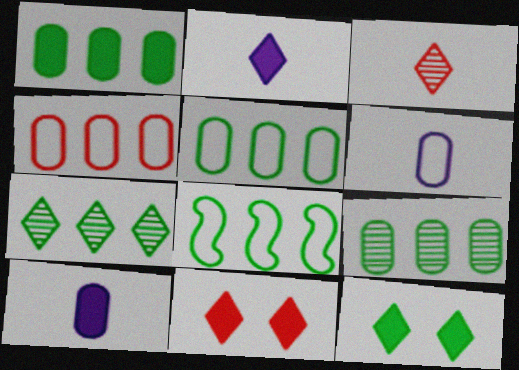[[1, 5, 9], 
[1, 7, 8]]